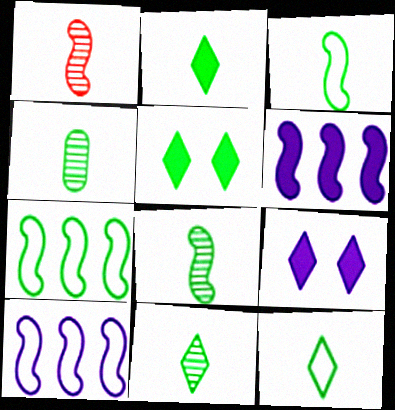[[2, 3, 4], 
[2, 11, 12], 
[4, 5, 7], 
[4, 8, 11]]